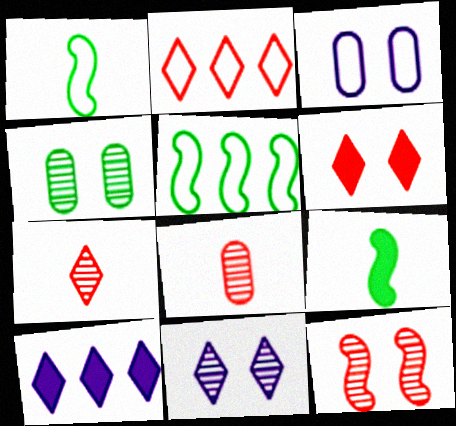[[1, 2, 3], 
[2, 6, 7], 
[4, 11, 12]]